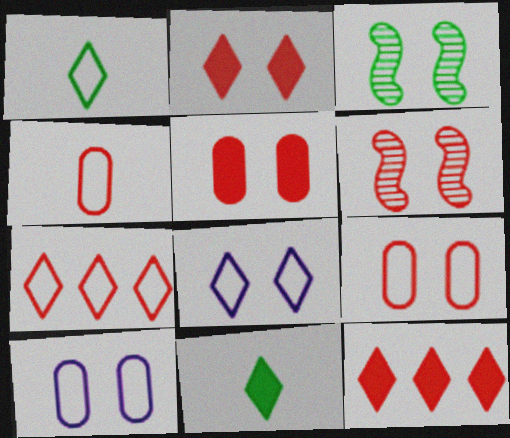[[1, 7, 8], 
[2, 3, 10], 
[2, 6, 9], 
[3, 5, 8], 
[4, 6, 12]]